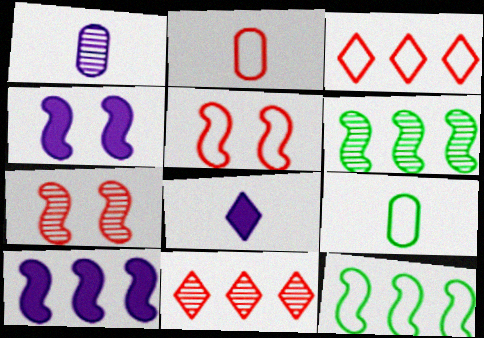[[2, 3, 5], 
[4, 9, 11]]